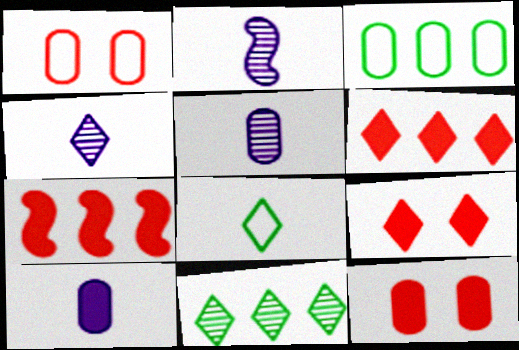[[2, 3, 9], 
[2, 4, 5], 
[3, 5, 12]]